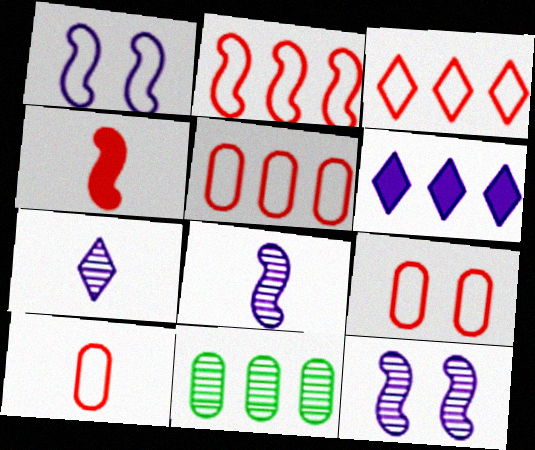[[2, 3, 5], 
[2, 6, 11], 
[5, 9, 10]]